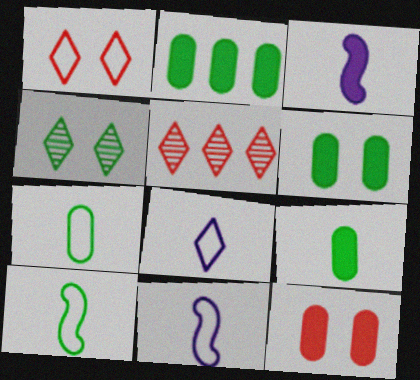[[2, 4, 10], 
[2, 6, 9], 
[5, 6, 11]]